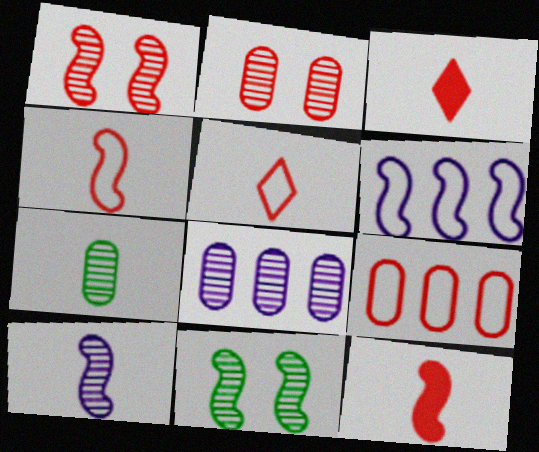[[1, 3, 9], 
[2, 7, 8], 
[6, 11, 12]]